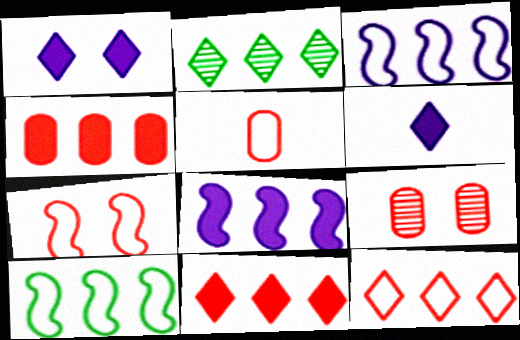[[2, 3, 4], 
[4, 5, 9], 
[5, 7, 12], 
[6, 9, 10]]